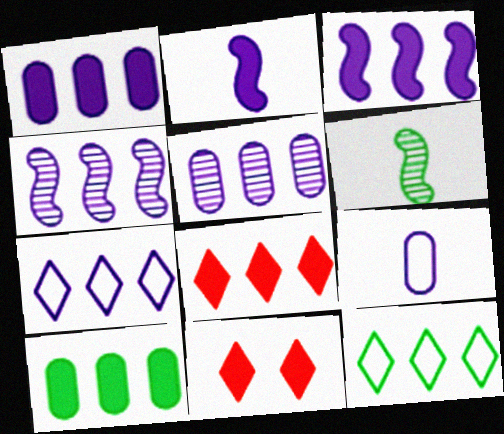[[1, 4, 7], 
[2, 10, 11], 
[3, 5, 7], 
[3, 8, 10]]